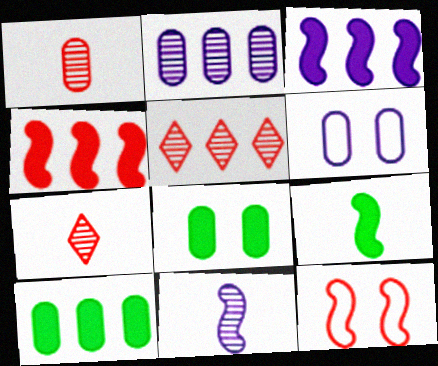[[1, 6, 10], 
[5, 6, 9]]